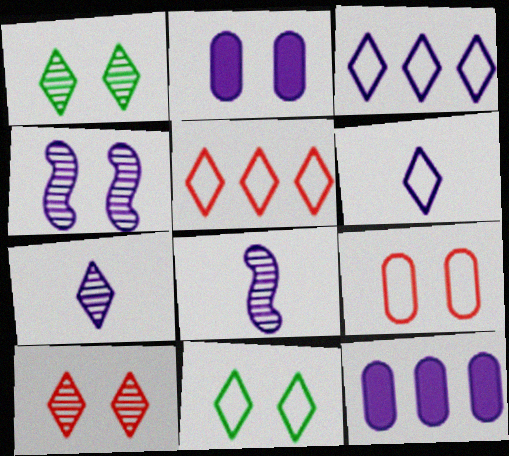[[2, 3, 8], 
[4, 6, 12], 
[5, 6, 11]]